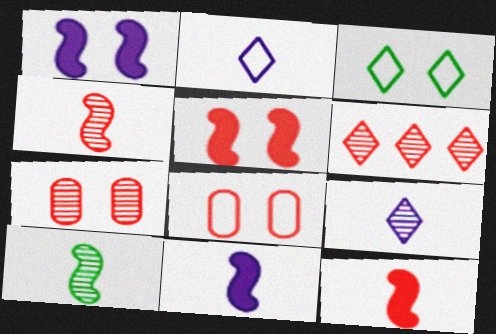[[1, 3, 7], 
[4, 6, 7], 
[6, 8, 12]]